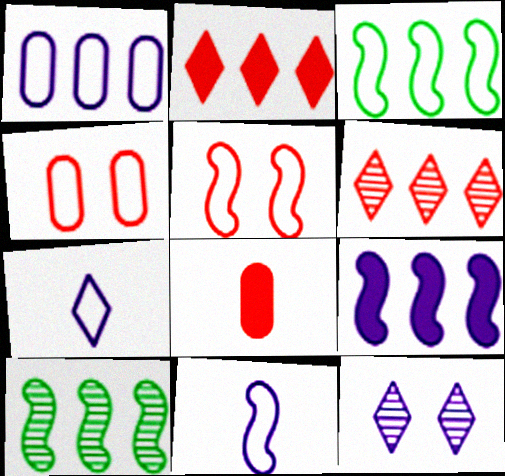[[1, 2, 10], 
[3, 4, 7], 
[3, 5, 11], 
[3, 8, 12], 
[5, 6, 8]]